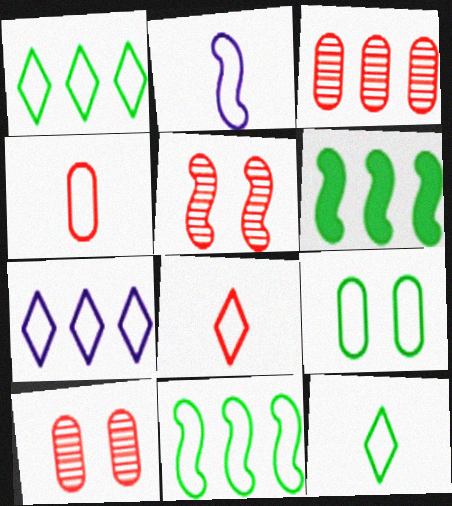[[2, 4, 12], 
[2, 5, 6], 
[3, 6, 7], 
[9, 11, 12]]